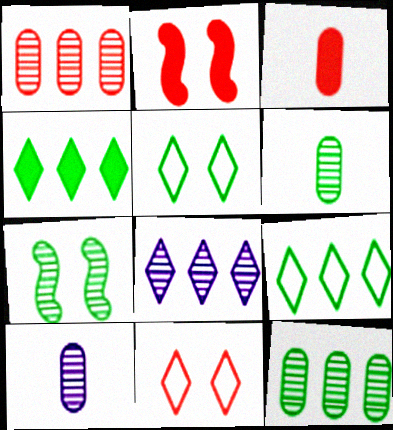[[2, 9, 10]]